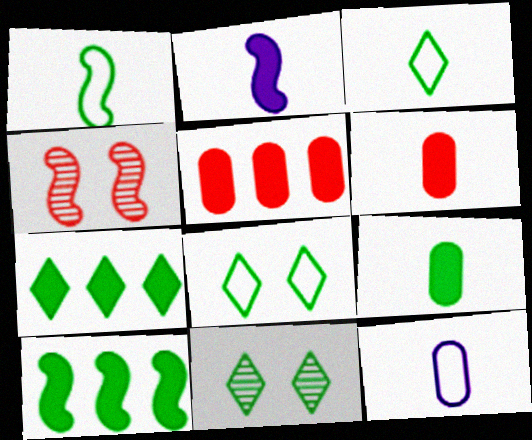[[3, 7, 11], 
[4, 7, 12]]